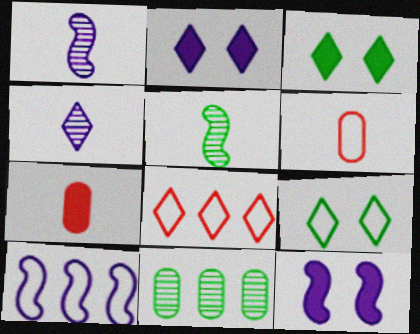[[1, 10, 12], 
[3, 4, 8], 
[6, 9, 10]]